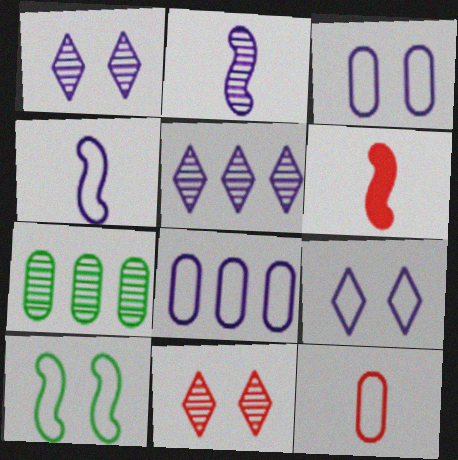[[2, 7, 11], 
[4, 8, 9], 
[6, 7, 9]]